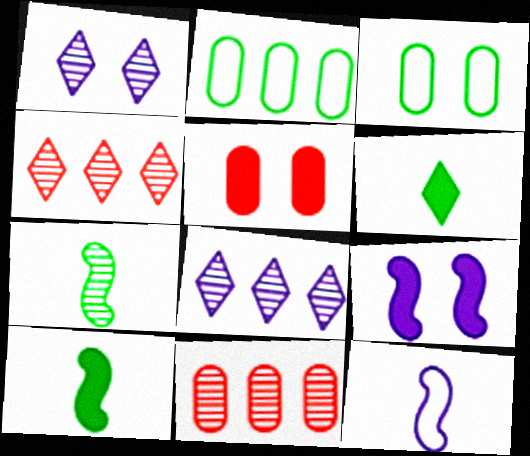[[1, 7, 11]]